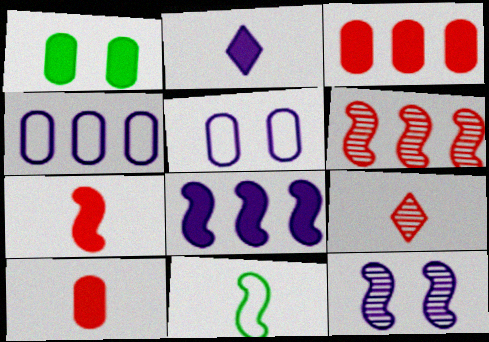[[2, 4, 12]]